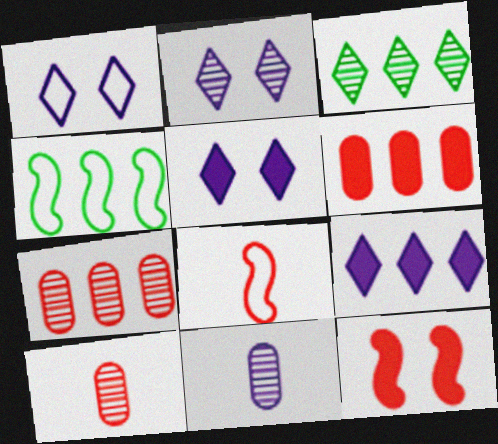[[1, 2, 5], 
[4, 5, 10], 
[4, 7, 9]]